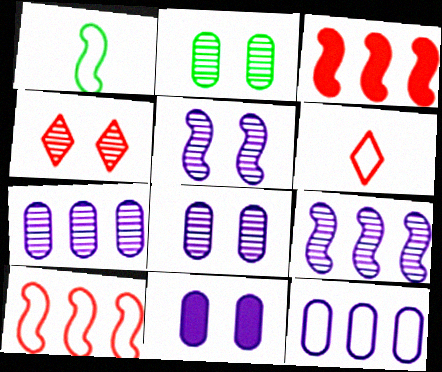[[1, 3, 5], 
[2, 4, 5]]